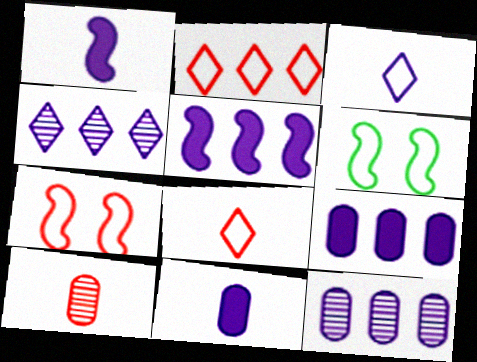[]